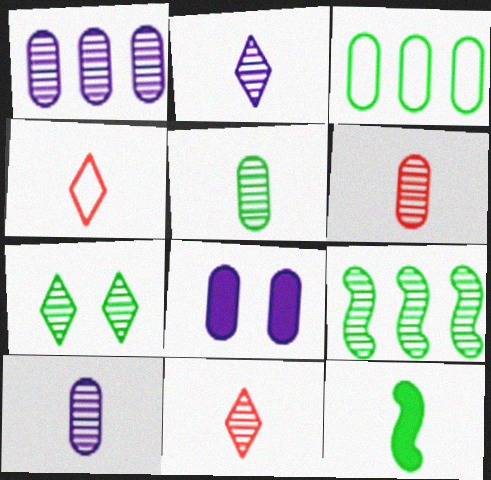[[3, 6, 8], 
[3, 7, 12], 
[4, 8, 9], 
[4, 10, 12], 
[5, 6, 10], 
[5, 7, 9]]